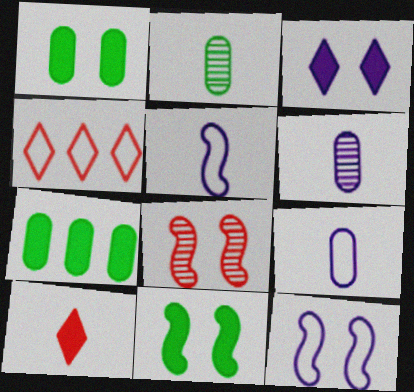[[2, 5, 10], 
[4, 6, 11], 
[8, 11, 12]]